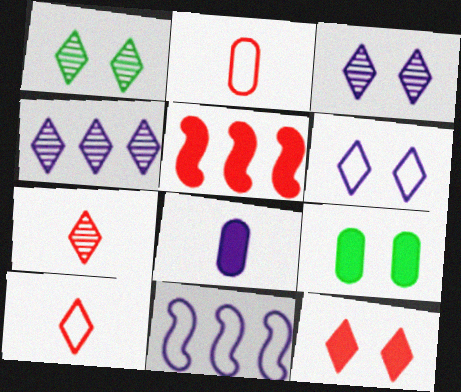[[1, 4, 7], 
[1, 6, 12], 
[3, 8, 11], 
[7, 9, 11]]